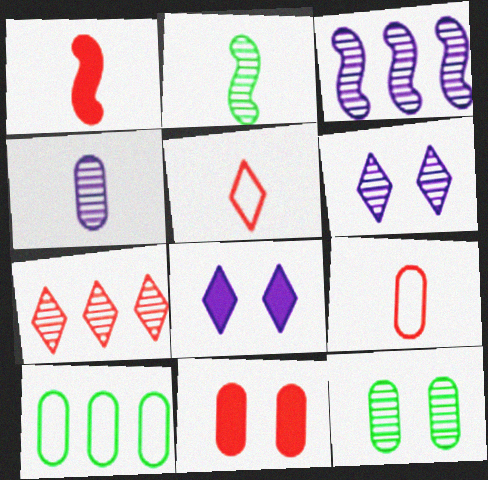[[1, 6, 10], 
[3, 4, 6], 
[4, 10, 11]]